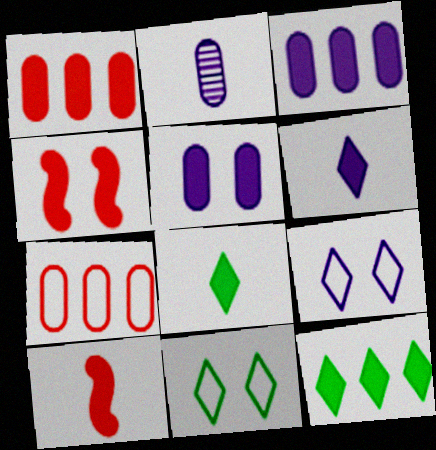[[3, 4, 8], 
[5, 10, 12]]